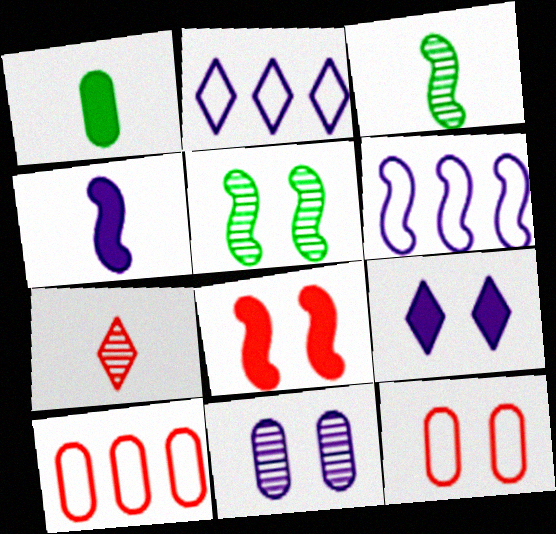[[1, 10, 11], 
[2, 4, 11], 
[3, 6, 8], 
[3, 9, 10], 
[5, 9, 12], 
[7, 8, 10]]